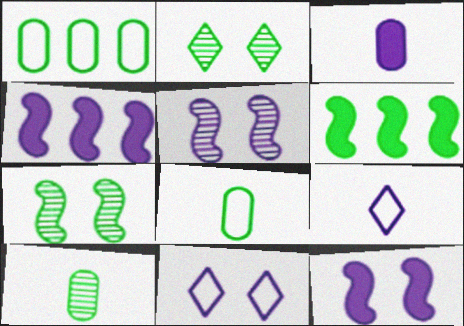[[2, 6, 8]]